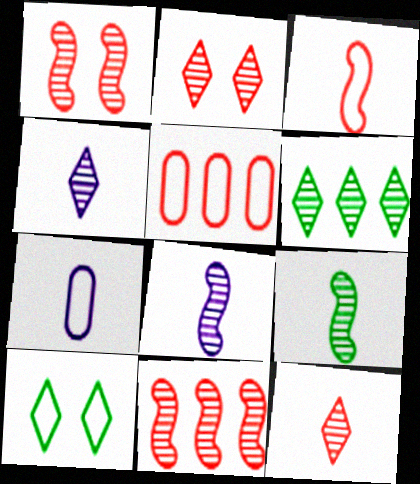[[2, 4, 6]]